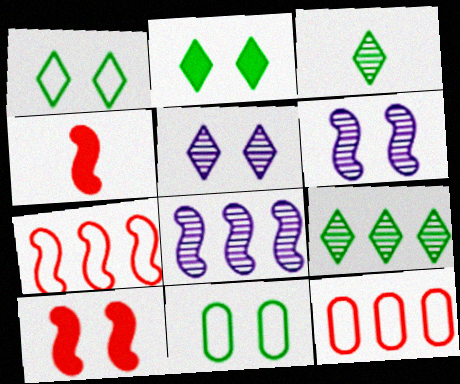[[5, 10, 11]]